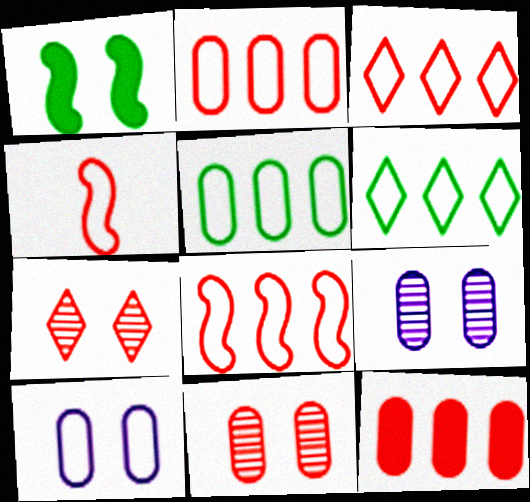[[1, 7, 10], 
[2, 3, 8], 
[4, 6, 10], 
[4, 7, 12]]